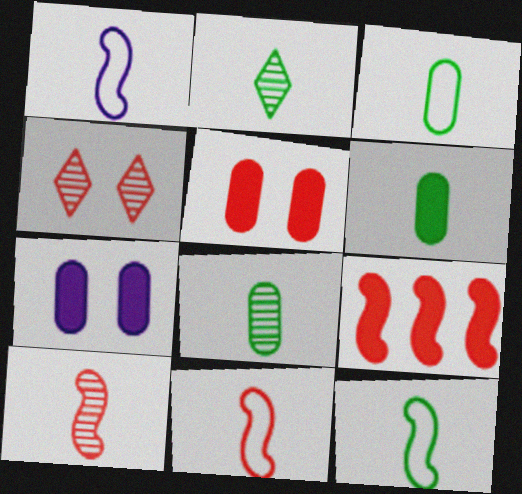[[1, 11, 12], 
[2, 6, 12], 
[3, 6, 8]]